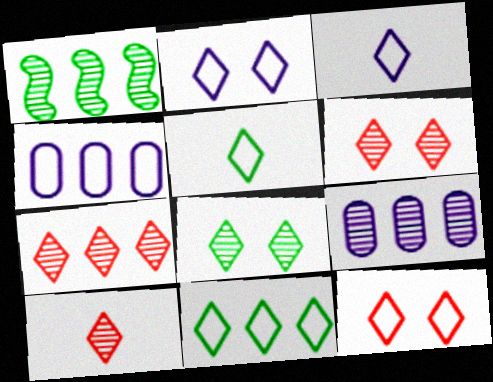[[1, 7, 9], 
[3, 11, 12], 
[6, 7, 10]]